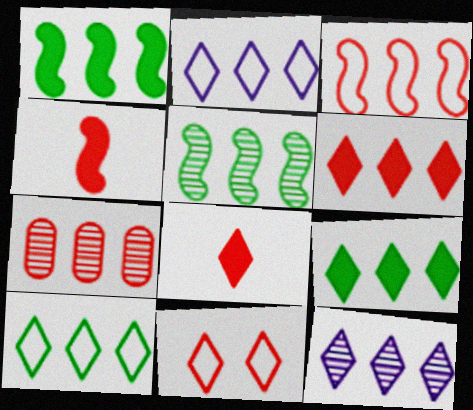[[1, 2, 7], 
[3, 6, 7], 
[4, 7, 11], 
[5, 7, 12], 
[6, 10, 12]]